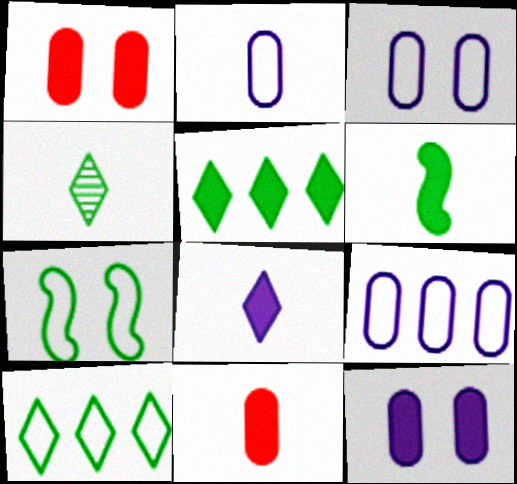[[2, 3, 9], 
[6, 8, 11]]